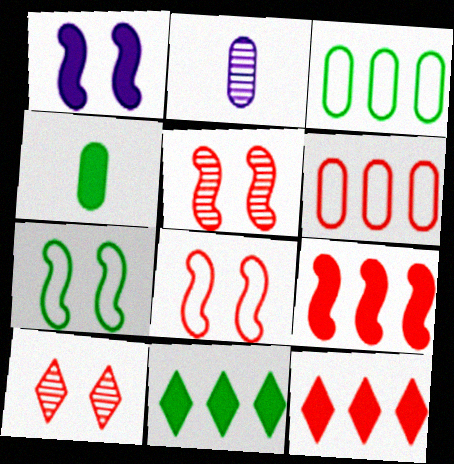[[1, 4, 12], 
[1, 5, 7], 
[2, 7, 12], 
[2, 8, 11]]